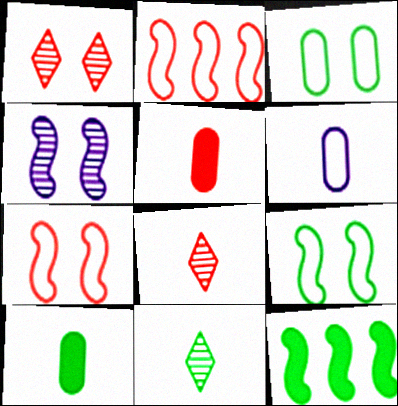[[1, 2, 5], 
[1, 6, 12], 
[3, 11, 12]]